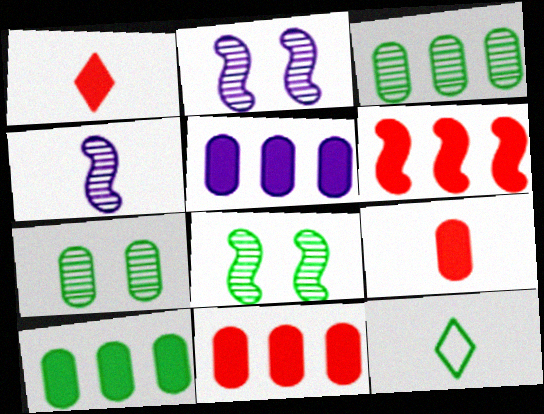[[2, 11, 12], 
[4, 9, 12], 
[5, 10, 11], 
[8, 10, 12]]